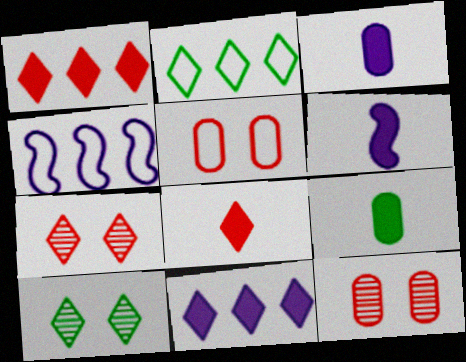[[2, 6, 12], 
[4, 7, 9], 
[6, 8, 9]]